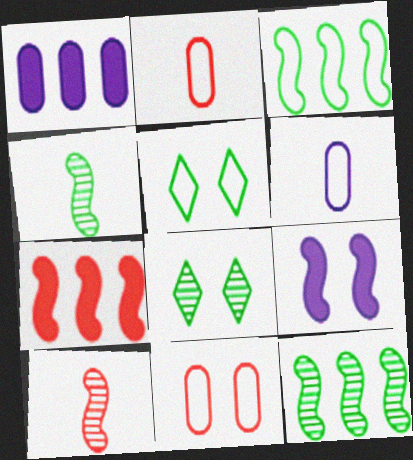[[1, 5, 10], 
[3, 9, 10], 
[6, 7, 8], 
[8, 9, 11]]